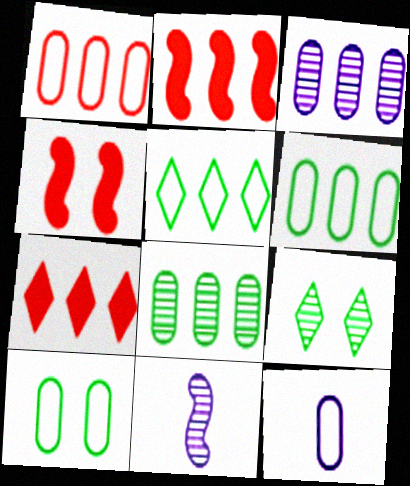[[1, 10, 12], 
[2, 3, 5], 
[2, 9, 12], 
[7, 10, 11]]